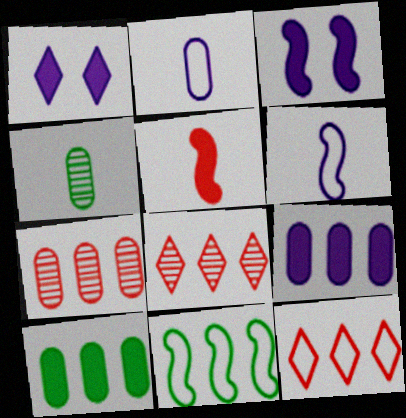[[1, 5, 10], 
[3, 4, 12], 
[8, 9, 11]]